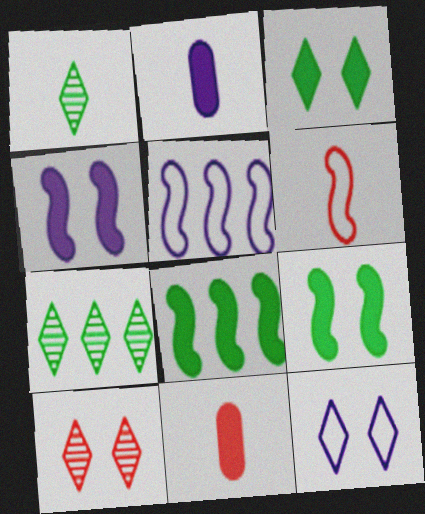[[1, 2, 6], 
[3, 10, 12]]